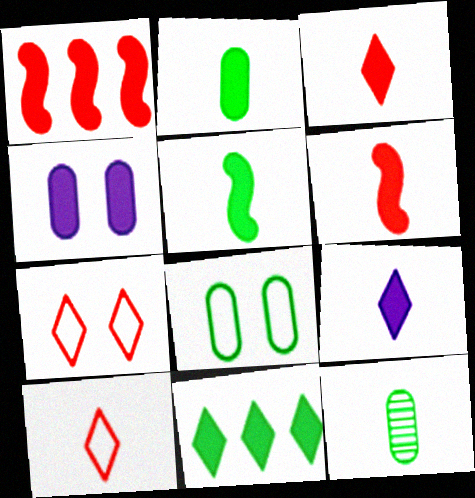[[2, 6, 9], 
[4, 6, 11]]